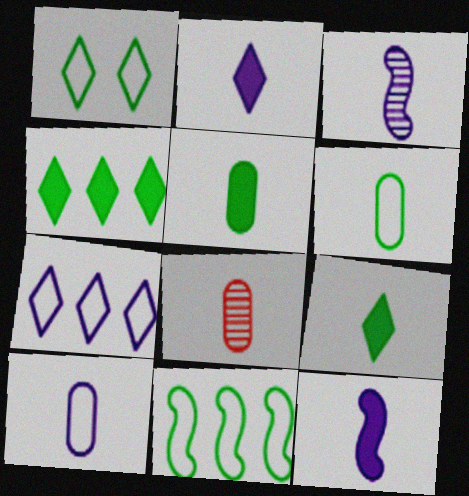[[1, 6, 11], 
[2, 3, 10], 
[5, 8, 10]]